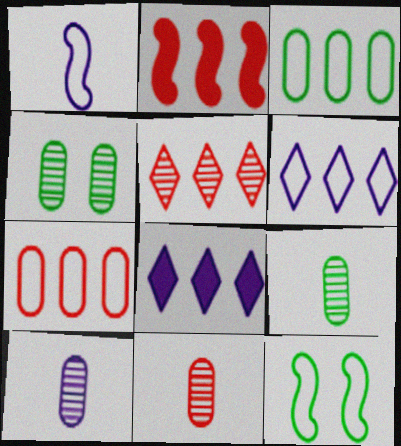[[2, 5, 7], 
[8, 11, 12], 
[9, 10, 11]]